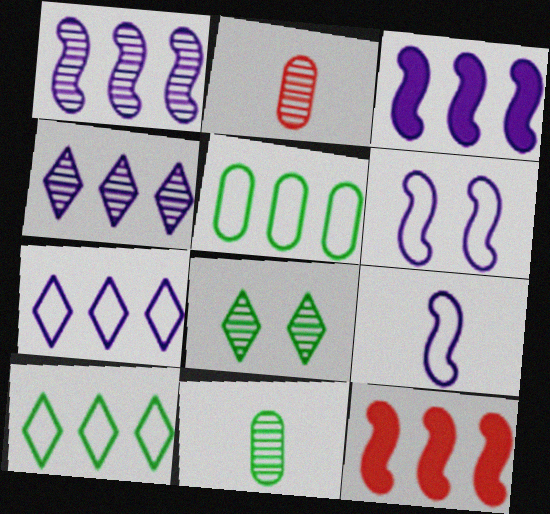[[1, 2, 8], 
[4, 5, 12]]